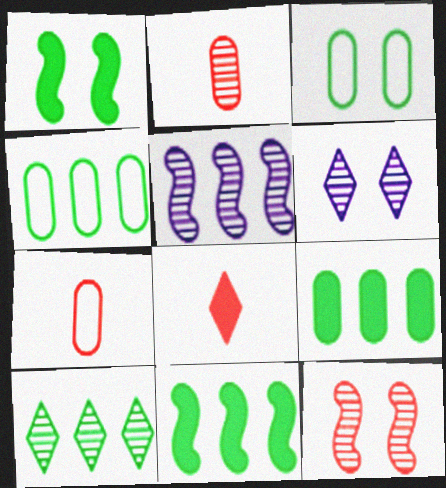[[3, 5, 8], 
[4, 10, 11], 
[6, 7, 11]]